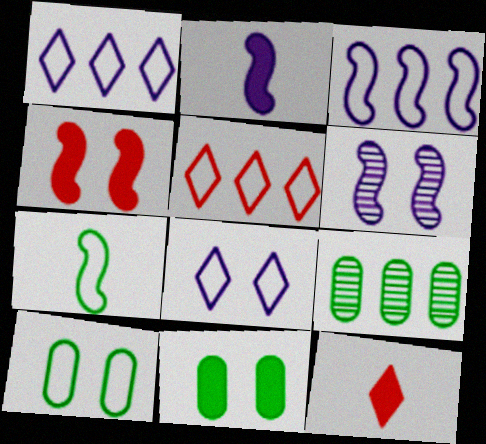[[2, 3, 6]]